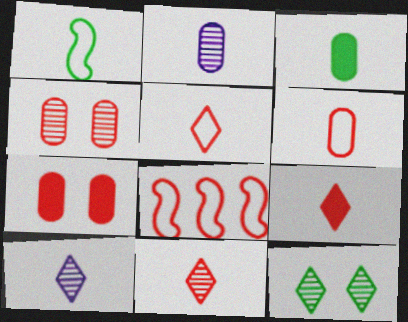[[1, 2, 9], 
[2, 3, 6], 
[4, 8, 9], 
[5, 9, 11], 
[7, 8, 11]]